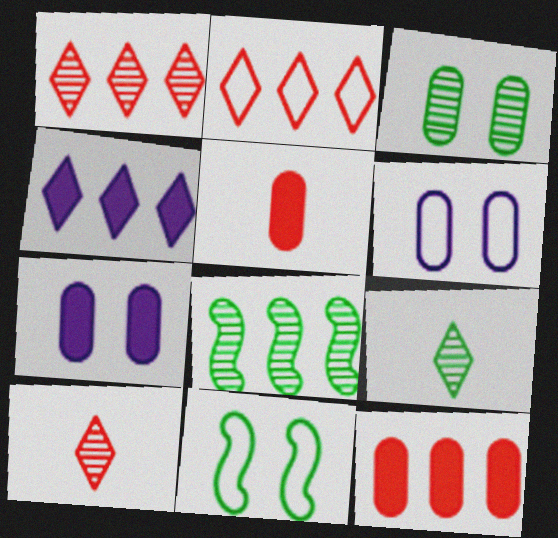[[3, 8, 9]]